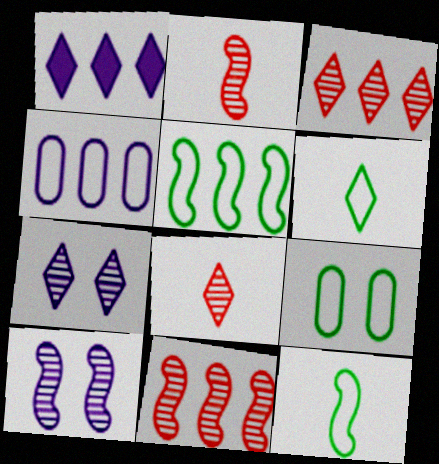[[1, 2, 9], 
[5, 6, 9]]